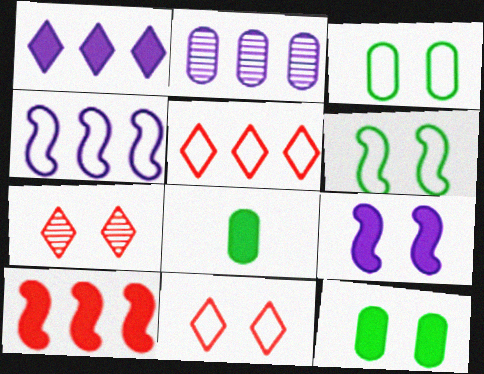[[1, 2, 4], 
[3, 7, 9], 
[4, 7, 8]]